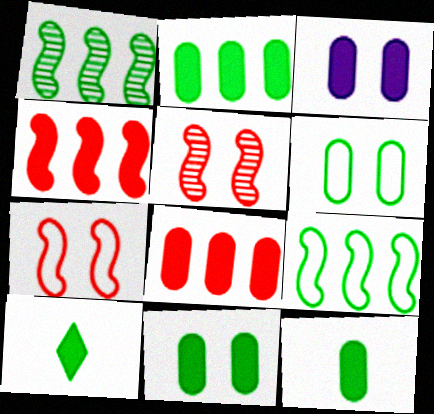[[1, 6, 10], 
[2, 11, 12], 
[3, 4, 10], 
[3, 8, 12]]